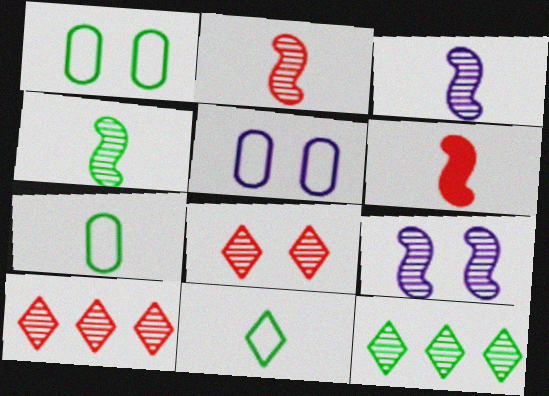[[2, 3, 4], 
[5, 6, 12]]